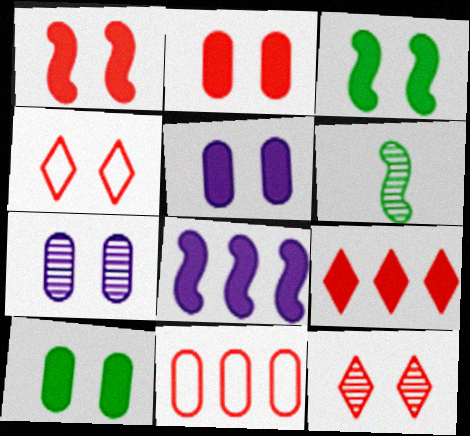[[2, 5, 10], 
[3, 4, 7]]